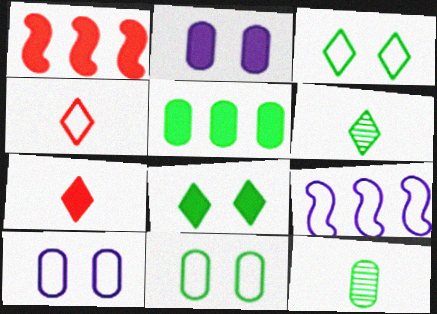[[1, 6, 10], 
[4, 9, 11], 
[5, 11, 12]]